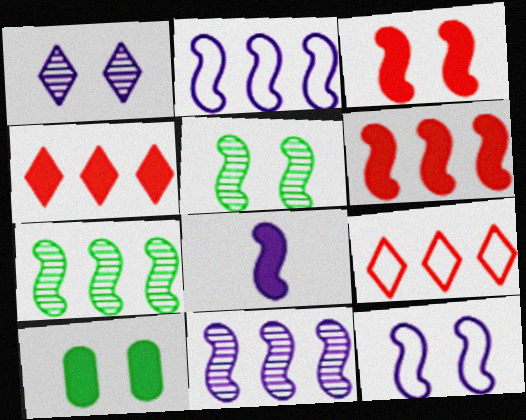[[2, 6, 7], 
[3, 5, 12], 
[4, 8, 10], 
[8, 11, 12]]